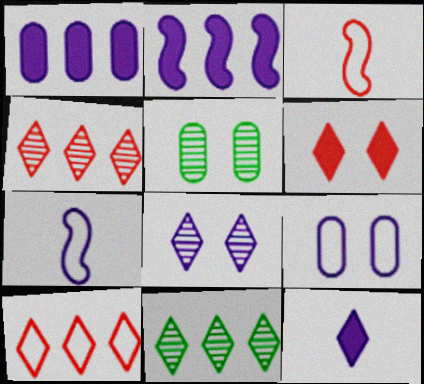[[1, 7, 8]]